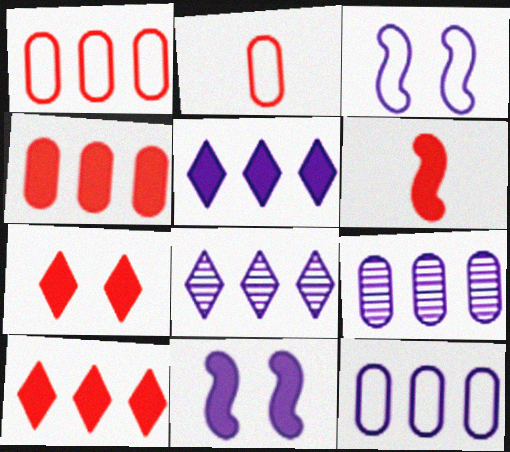[[4, 6, 7]]